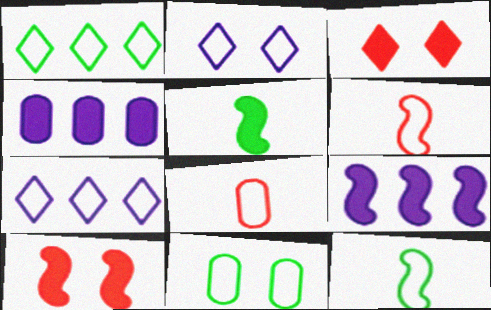[[1, 11, 12], 
[3, 4, 5], 
[5, 9, 10], 
[6, 7, 11]]